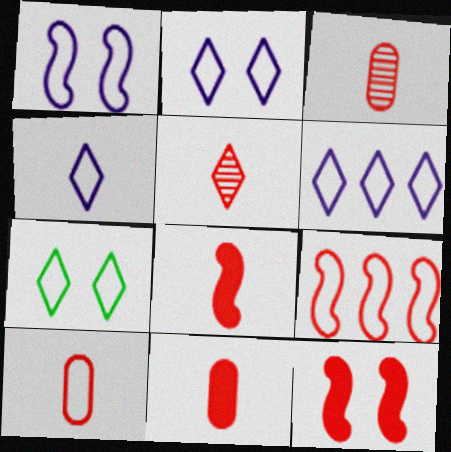[[2, 4, 6], 
[3, 10, 11], 
[5, 8, 10]]